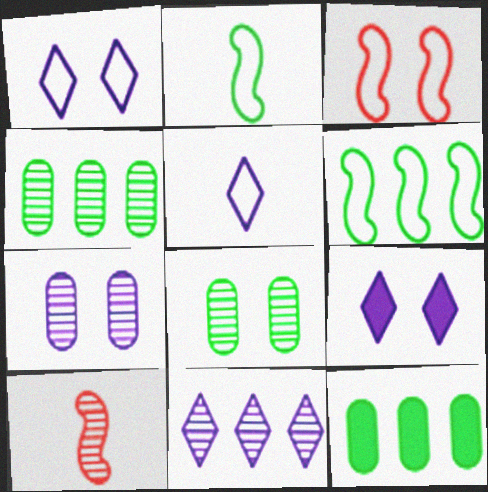[[1, 10, 12], 
[3, 8, 9], 
[5, 9, 11], 
[8, 10, 11]]